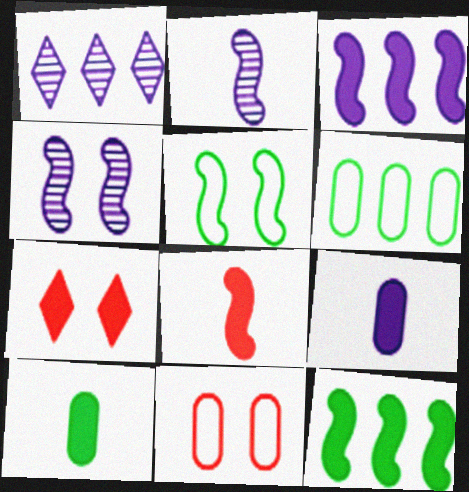[[2, 6, 7], 
[3, 7, 10], 
[7, 9, 12]]